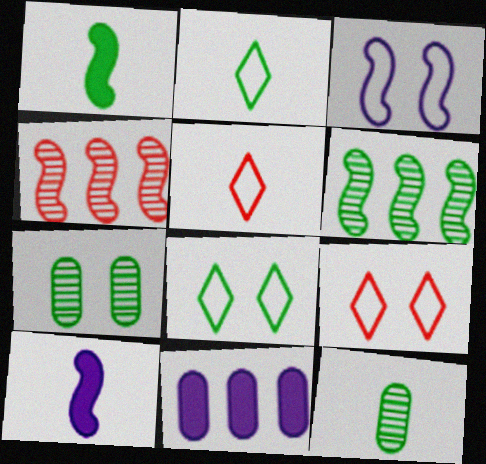[[1, 2, 12], 
[1, 3, 4], 
[5, 10, 12]]